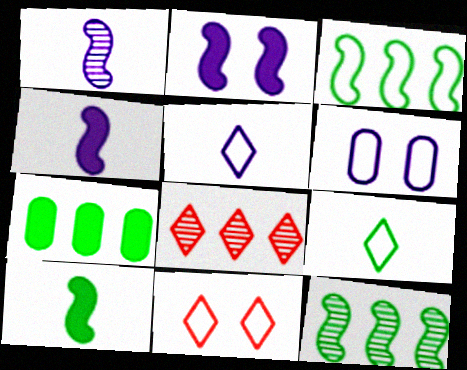[[1, 7, 11], 
[6, 8, 10]]